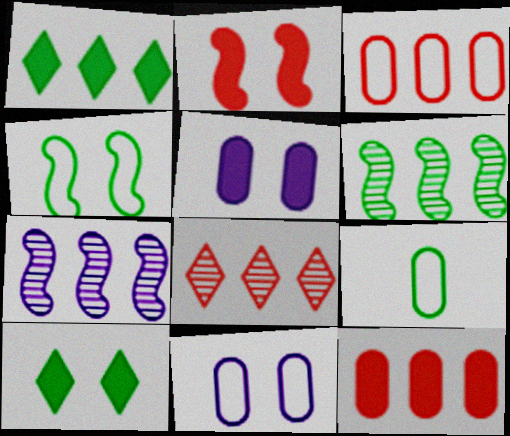[[1, 3, 7], 
[2, 5, 10], 
[3, 9, 11], 
[6, 9, 10]]